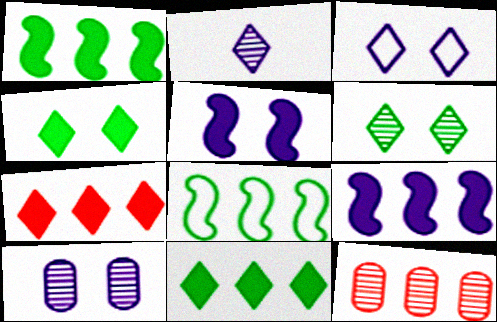[[3, 5, 10]]